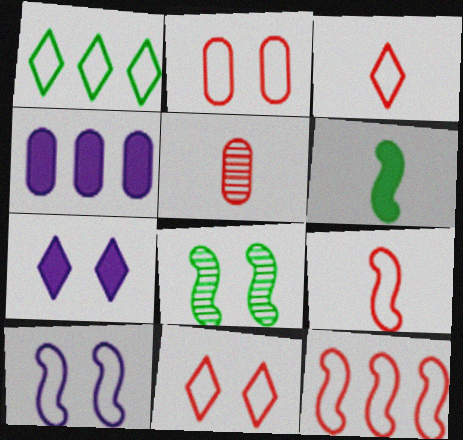[[2, 3, 12], 
[2, 7, 8], 
[3, 4, 8]]